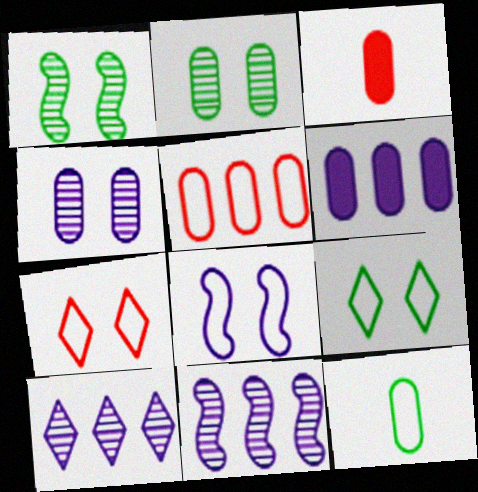[[3, 9, 11]]